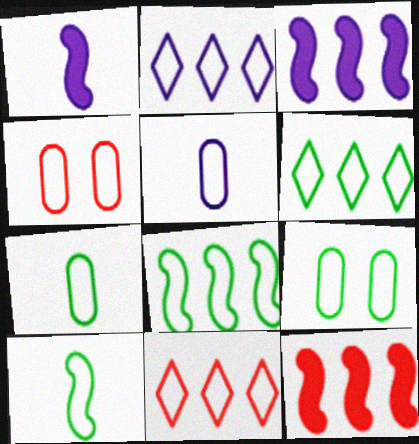[[2, 4, 10], 
[2, 6, 11], 
[6, 9, 10]]